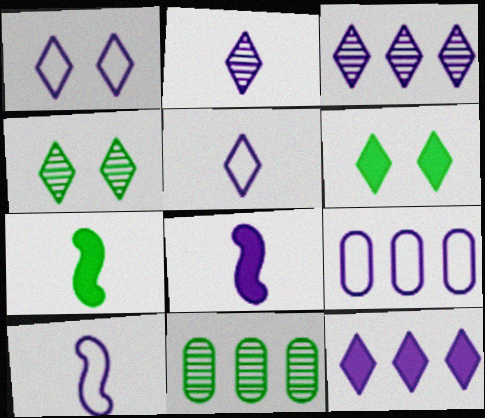[[1, 2, 12], 
[1, 9, 10]]